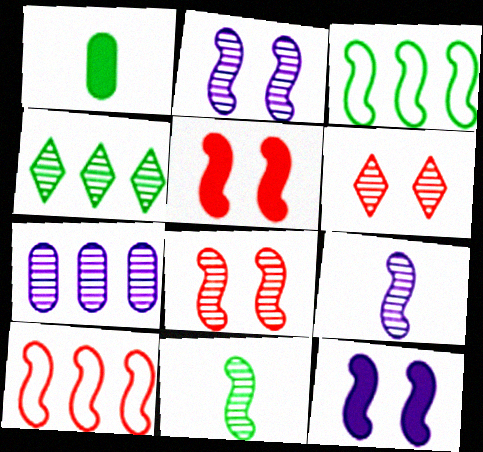[[3, 5, 9], 
[6, 7, 11], 
[10, 11, 12]]